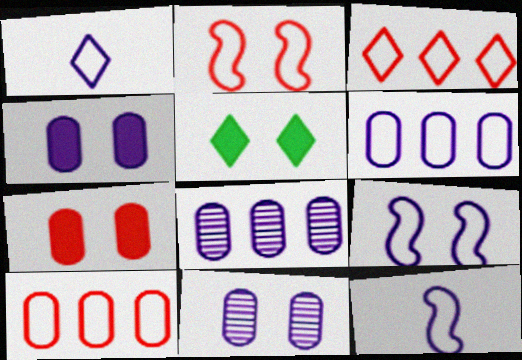[[1, 6, 9], 
[2, 5, 11]]